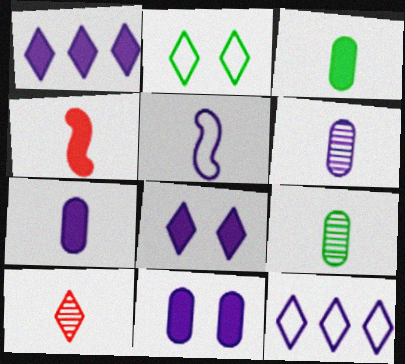[[1, 2, 10], 
[3, 5, 10]]